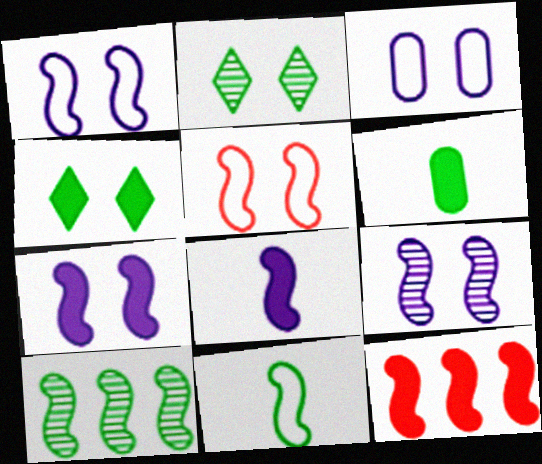[[1, 7, 9], 
[5, 8, 10], 
[9, 11, 12]]